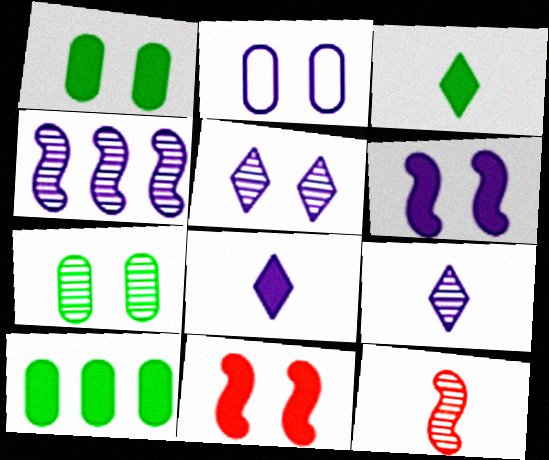[[2, 4, 8], 
[2, 5, 6], 
[8, 10, 11]]